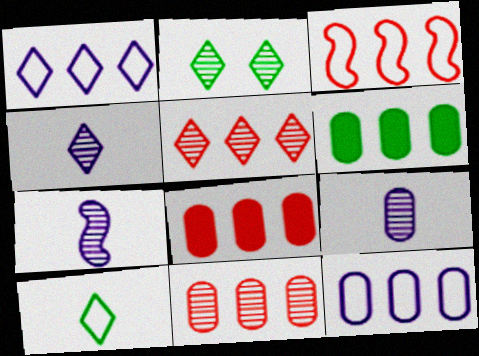[[2, 4, 5], 
[2, 7, 11], 
[3, 5, 8], 
[4, 7, 9], 
[6, 11, 12]]